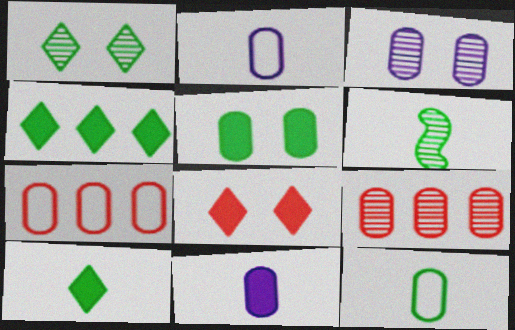[[2, 5, 9], 
[6, 10, 12]]